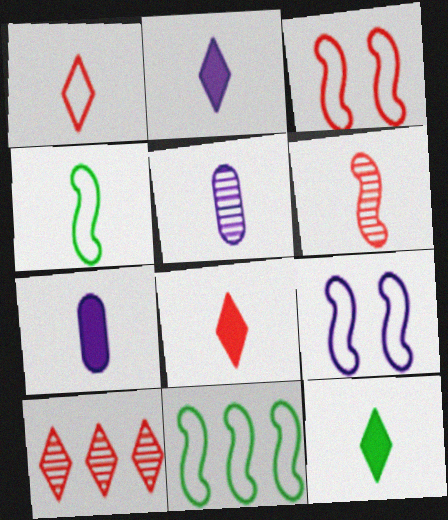[[2, 8, 12], 
[4, 5, 8]]